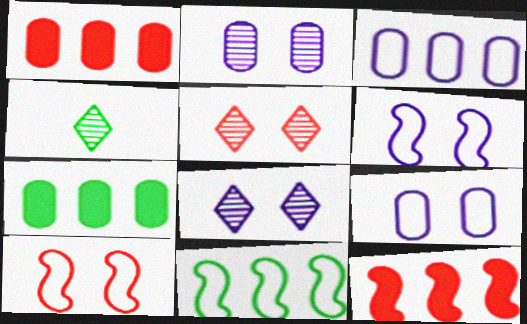[[1, 4, 6], 
[4, 9, 12]]